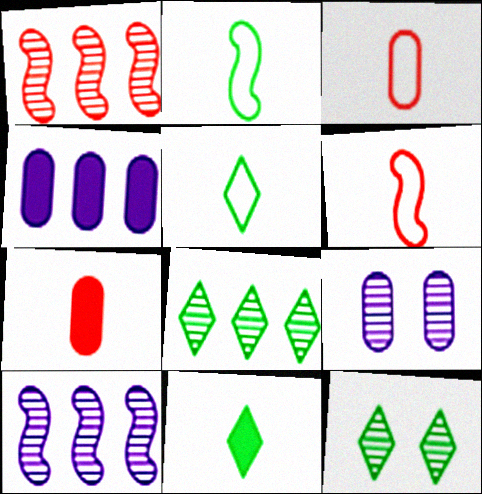[[4, 6, 12]]